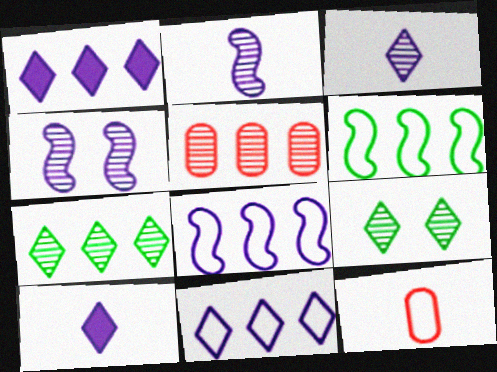[[1, 5, 6], 
[2, 5, 9]]